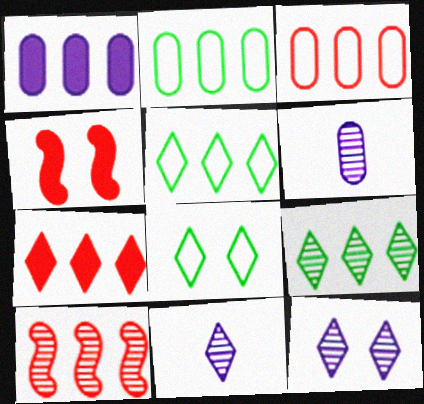[[1, 5, 10], 
[2, 4, 11], 
[3, 7, 10], 
[4, 5, 6], 
[7, 8, 11]]